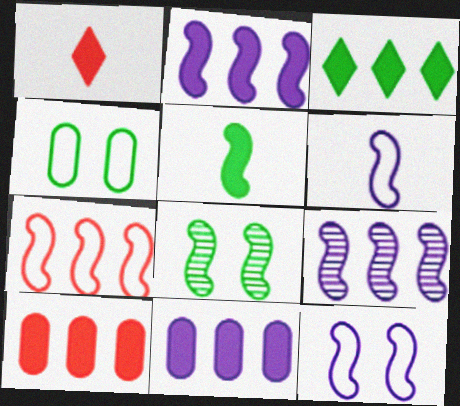[[1, 4, 9], 
[2, 3, 10]]